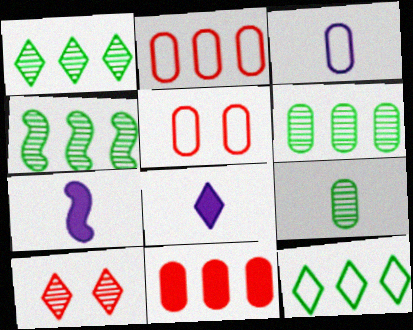[[1, 4, 6], 
[1, 5, 7], 
[4, 5, 8], 
[8, 10, 12]]